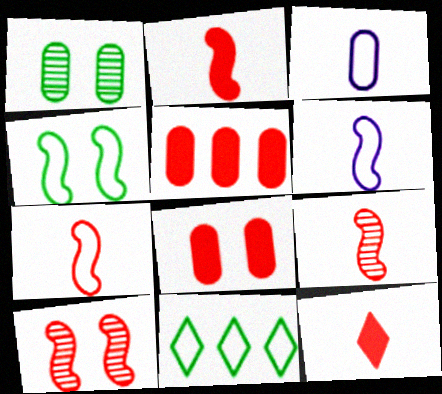[[1, 3, 5], 
[2, 7, 9]]